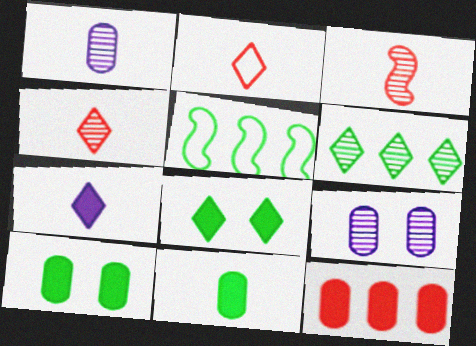[[3, 6, 9]]